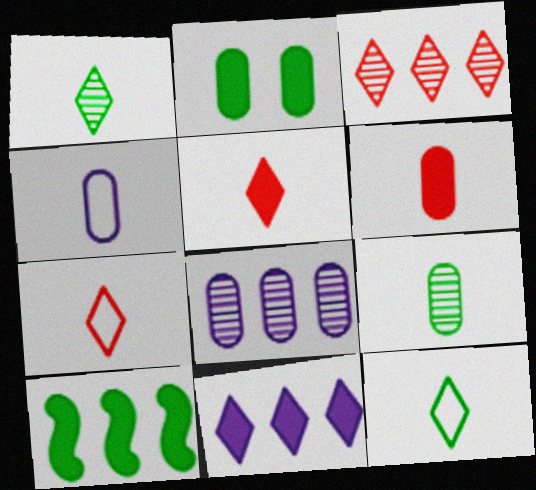[[4, 6, 9]]